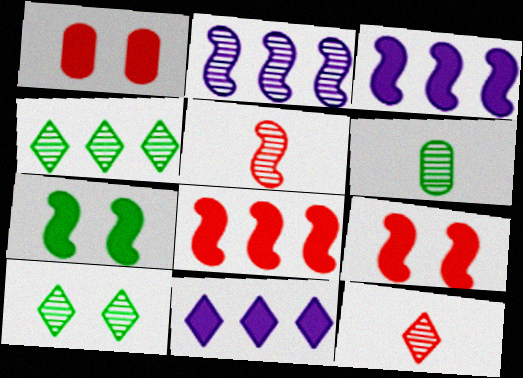[]